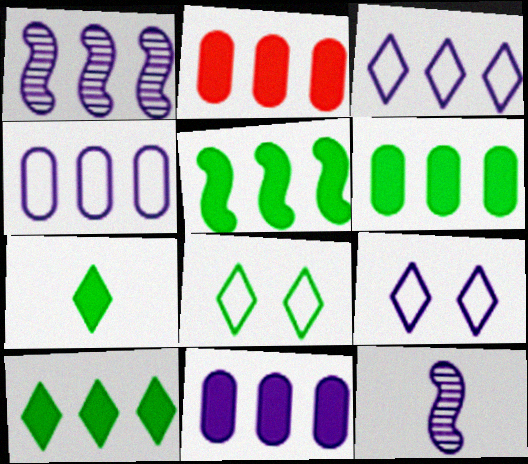[[1, 3, 11], 
[2, 6, 11], 
[2, 8, 12], 
[5, 6, 10], 
[9, 11, 12]]